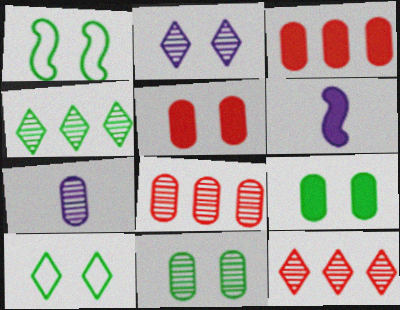[[1, 2, 5], 
[6, 8, 10], 
[7, 8, 11]]